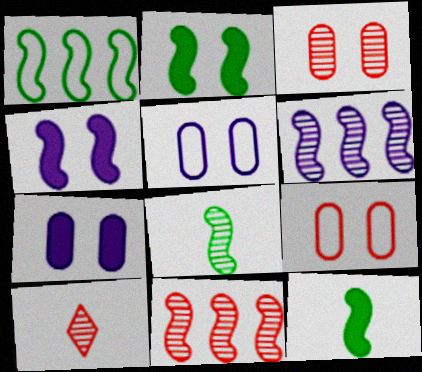[[1, 2, 8], 
[1, 7, 10], 
[3, 10, 11]]